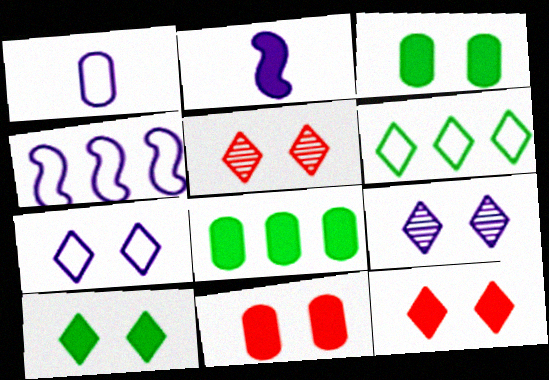[[1, 4, 7], 
[2, 8, 12], 
[5, 7, 10]]